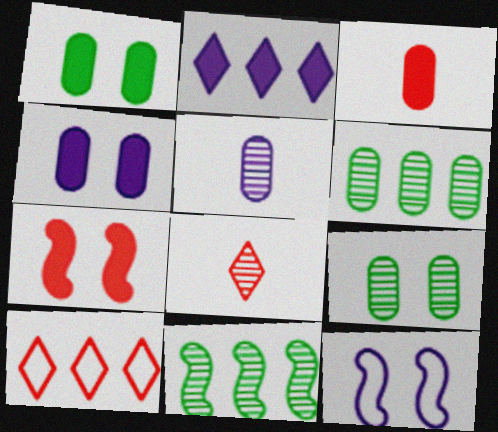[[2, 5, 12]]